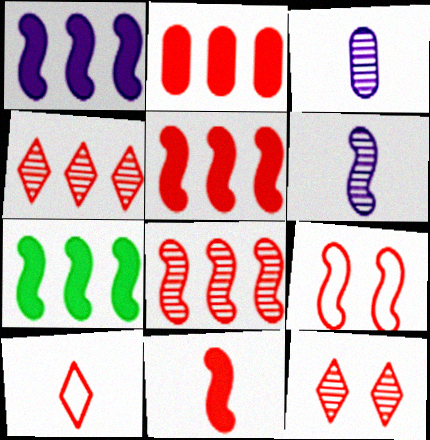[[1, 5, 7], 
[6, 7, 9], 
[8, 9, 11]]